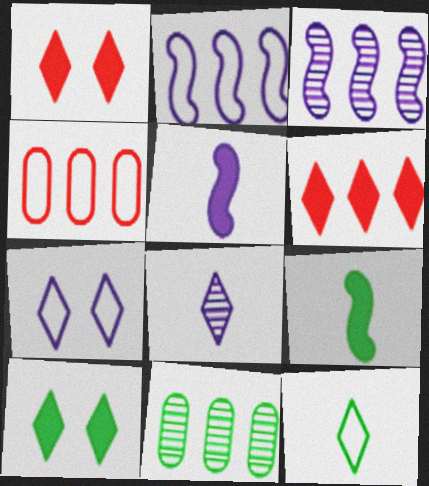[[2, 6, 11]]